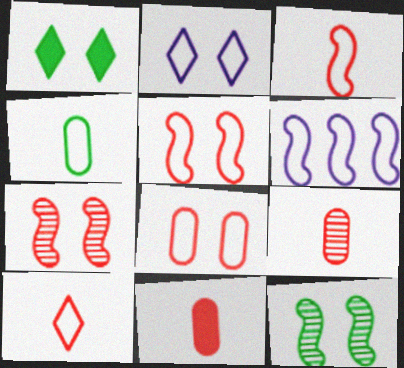[[1, 6, 9]]